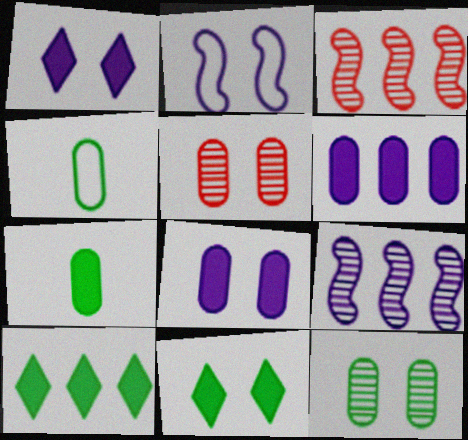[[1, 3, 4], 
[2, 5, 11], 
[4, 5, 6]]